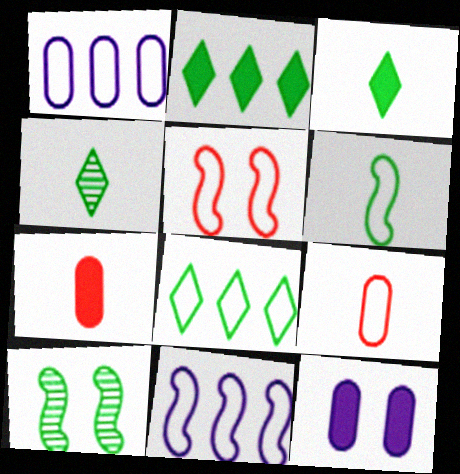[[5, 6, 11]]